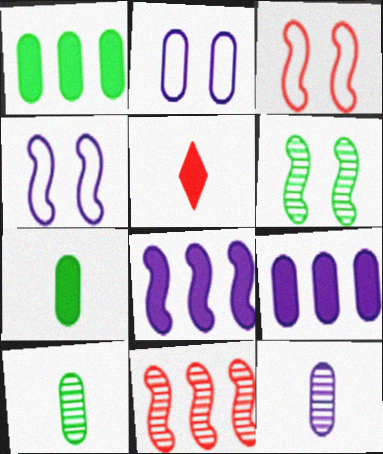[[2, 9, 12]]